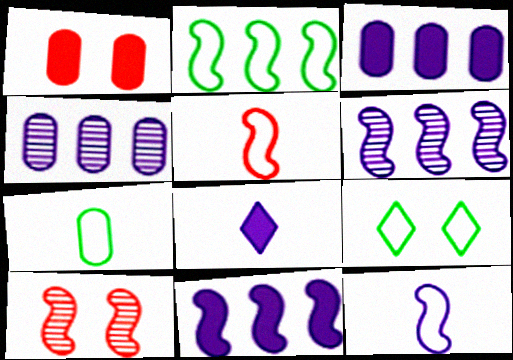[[1, 4, 7], 
[2, 7, 9]]